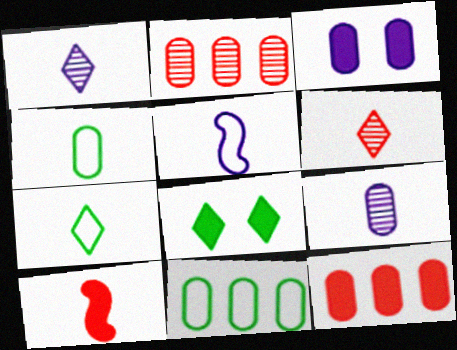[[1, 4, 10], 
[2, 3, 4], 
[2, 5, 8], 
[7, 9, 10]]